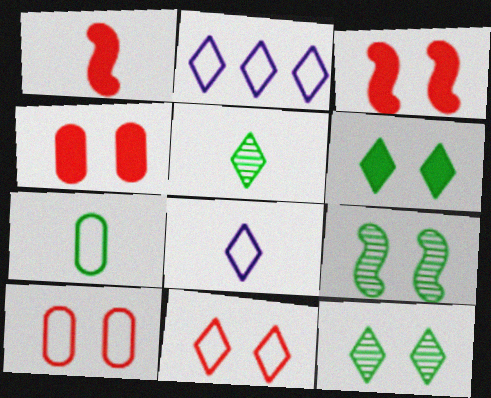[]